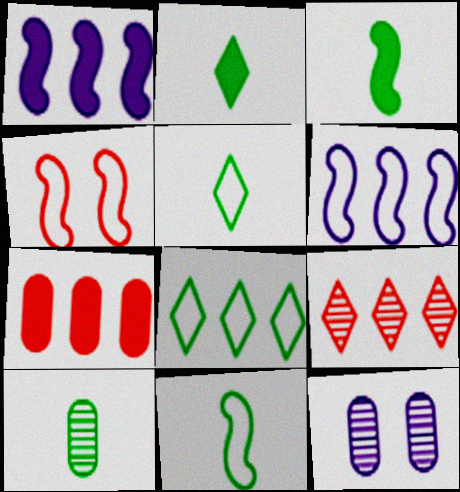[[2, 10, 11], 
[3, 5, 10], 
[4, 6, 11]]